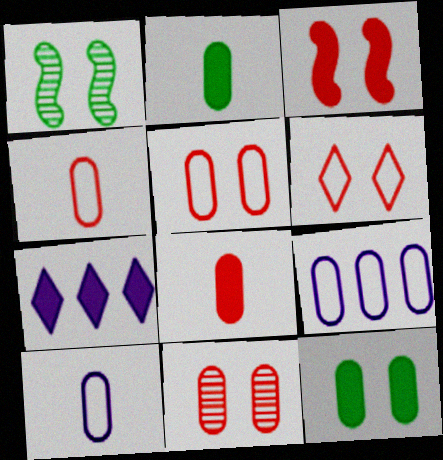[[1, 4, 7], 
[2, 3, 7], 
[2, 9, 11], 
[3, 6, 11]]